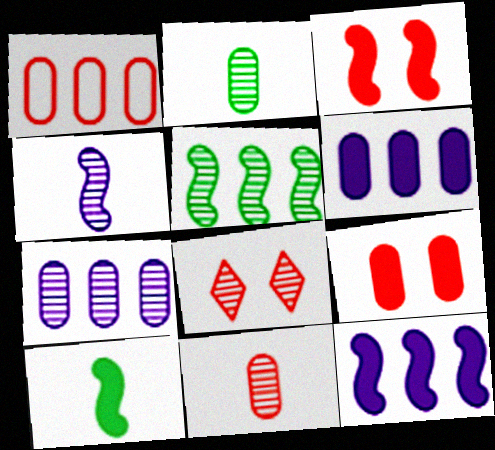[[1, 9, 11], 
[3, 10, 12]]